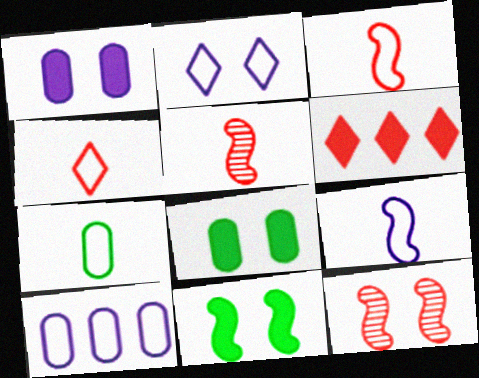[[2, 8, 12], 
[2, 9, 10], 
[4, 7, 9]]